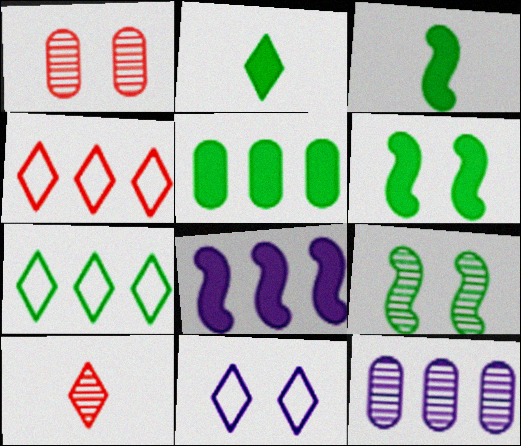[[1, 6, 11], 
[2, 5, 6], 
[9, 10, 12]]